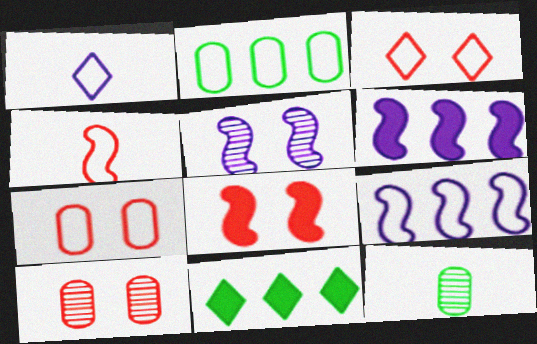[[3, 6, 12], 
[3, 8, 10]]